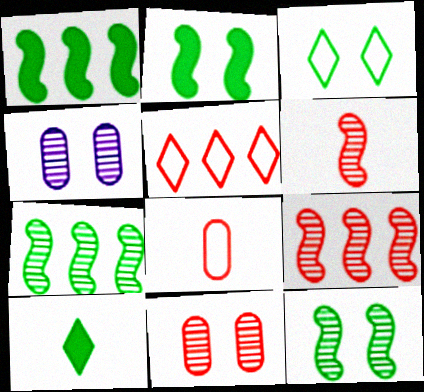[]